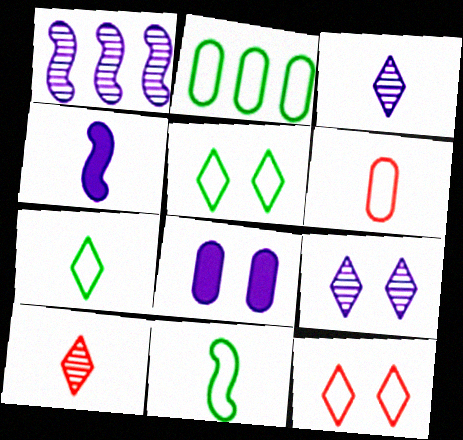[[2, 5, 11]]